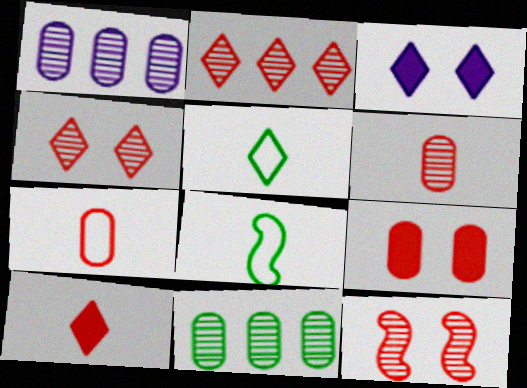[[2, 3, 5], 
[2, 6, 12]]